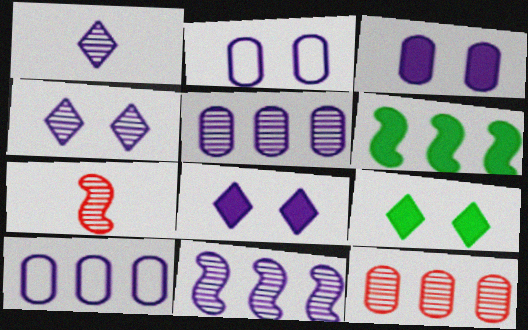[[7, 9, 10]]